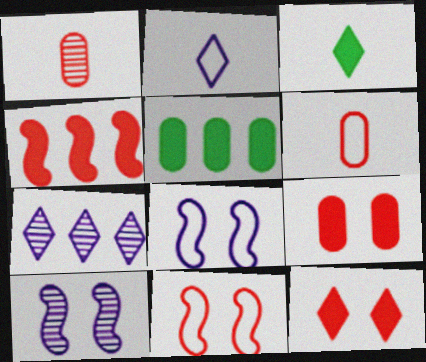[]